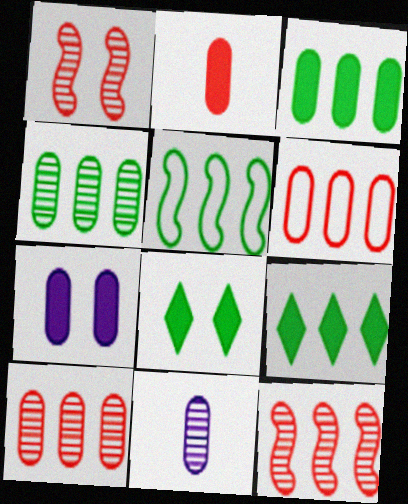[[2, 3, 7], 
[4, 5, 9]]